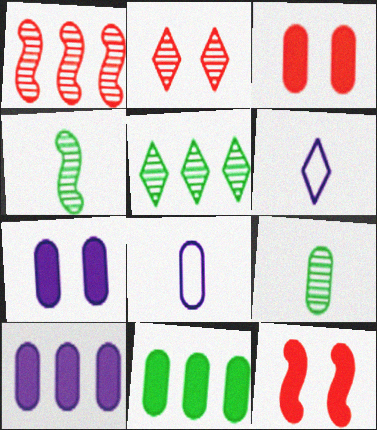[[5, 8, 12]]